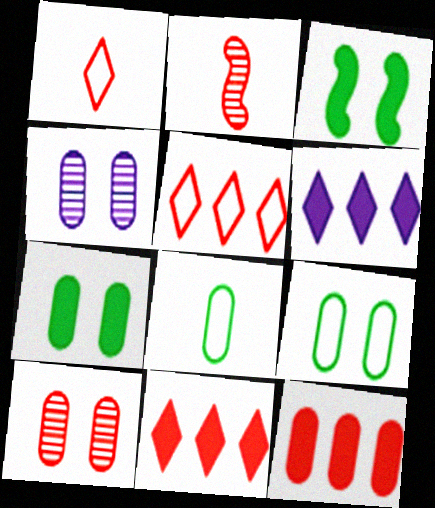[[2, 6, 9], 
[4, 8, 12]]